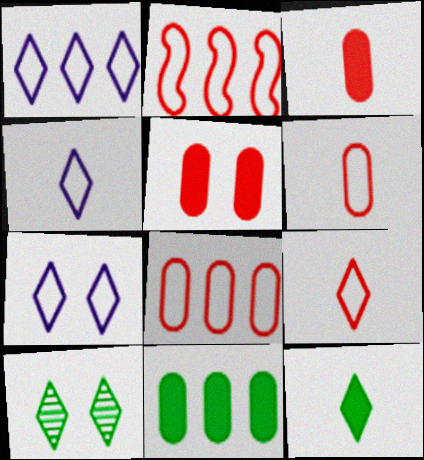[[1, 4, 7]]